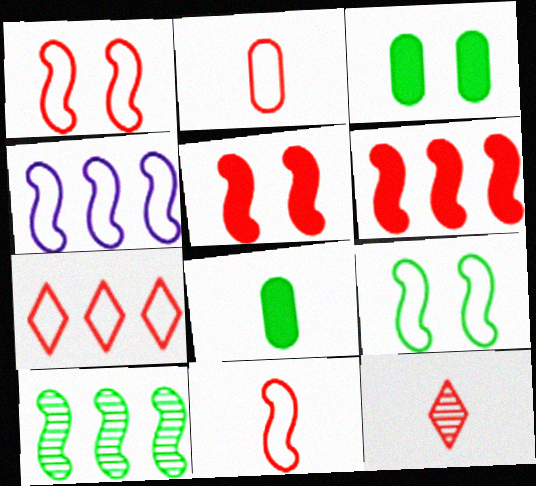[[1, 2, 7], 
[3, 4, 12], 
[4, 6, 10], 
[4, 9, 11]]